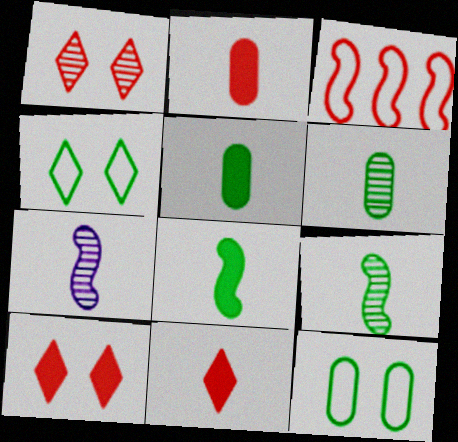[[1, 2, 3]]